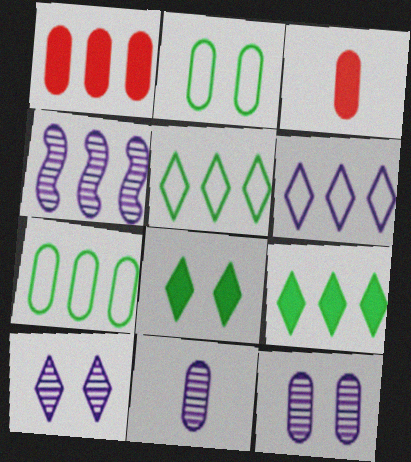[[1, 2, 11], 
[1, 4, 5], 
[3, 7, 12], 
[4, 10, 11]]